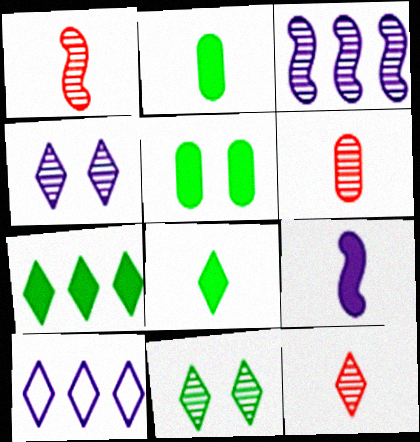[[1, 5, 10], 
[1, 6, 12], 
[3, 6, 11]]